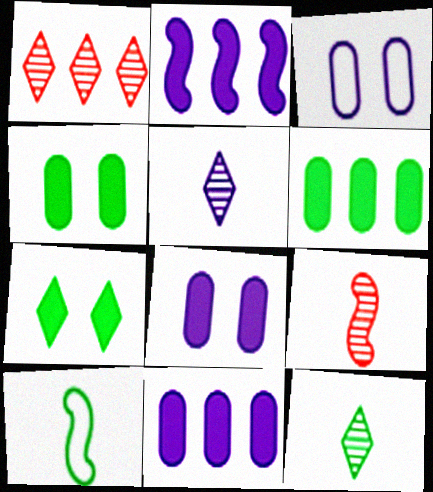[[1, 8, 10], 
[2, 3, 5]]